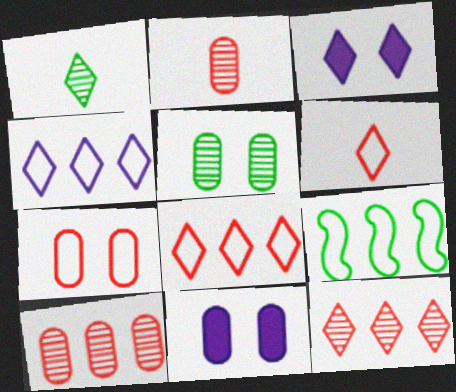[[1, 3, 8], 
[2, 3, 9], 
[5, 7, 11]]